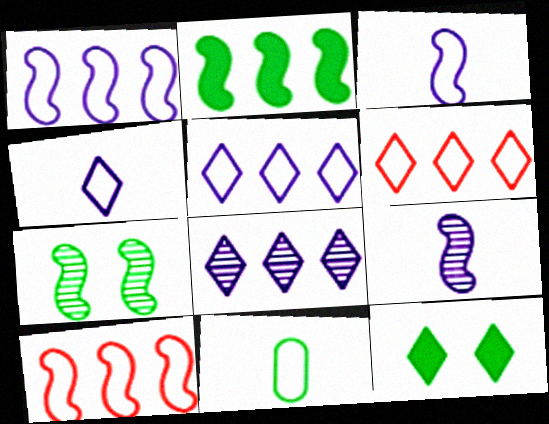[]